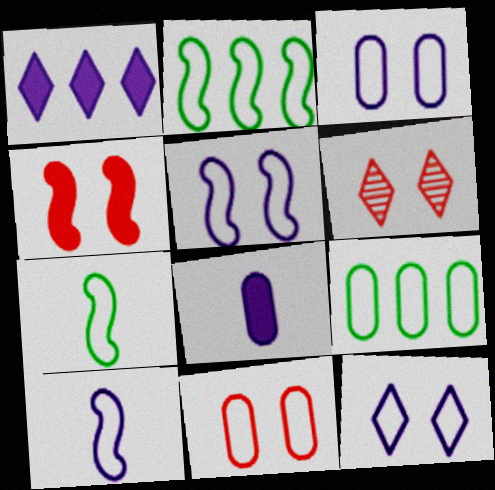[[2, 6, 8], 
[3, 5, 12], 
[4, 6, 11]]